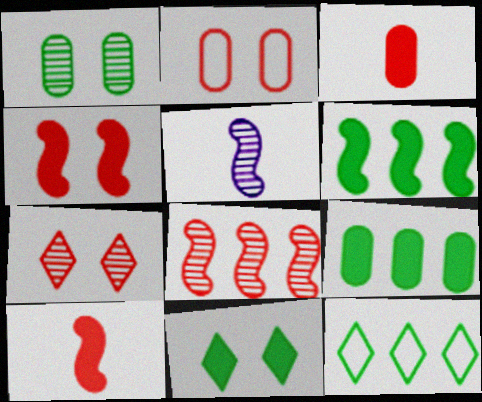[[2, 4, 7]]